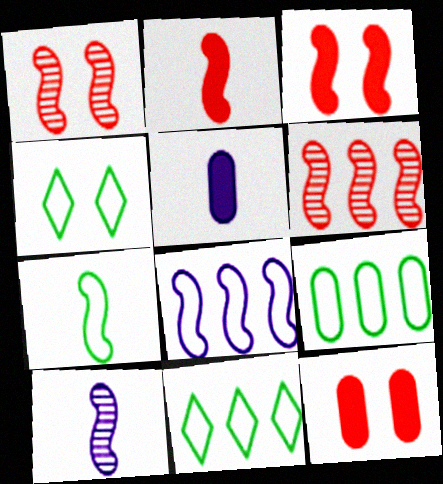[[1, 5, 11], 
[2, 7, 10], 
[4, 5, 6], 
[4, 7, 9], 
[10, 11, 12]]